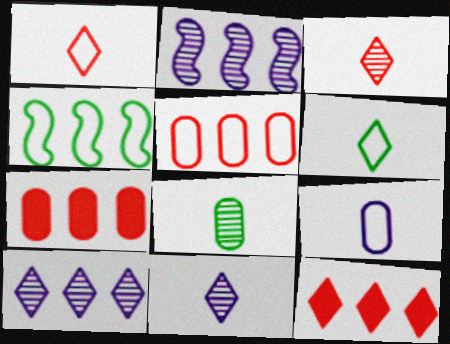[[4, 7, 10]]